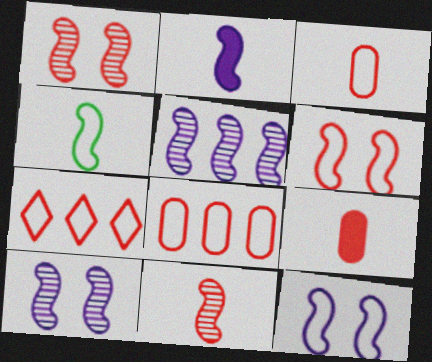[[1, 7, 9], 
[2, 4, 11], 
[2, 5, 12], 
[3, 6, 7]]